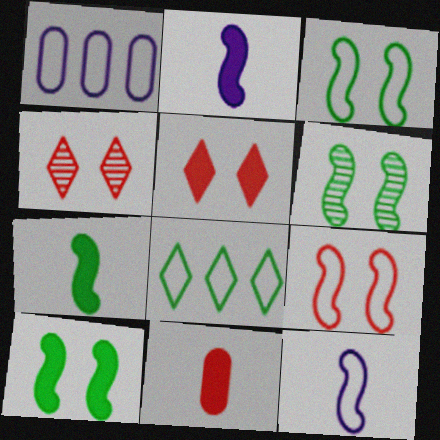[[1, 4, 7], 
[3, 6, 10]]